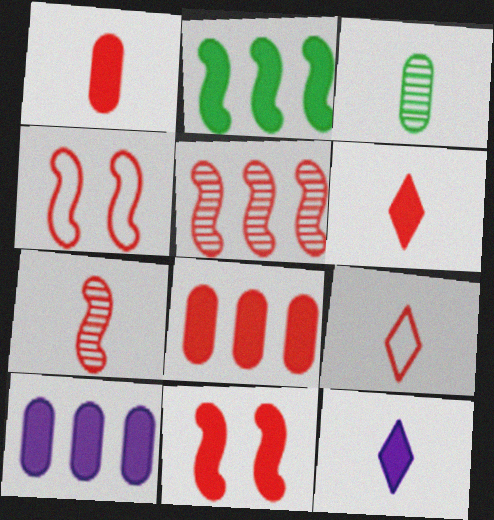[[1, 7, 9], 
[6, 8, 11]]